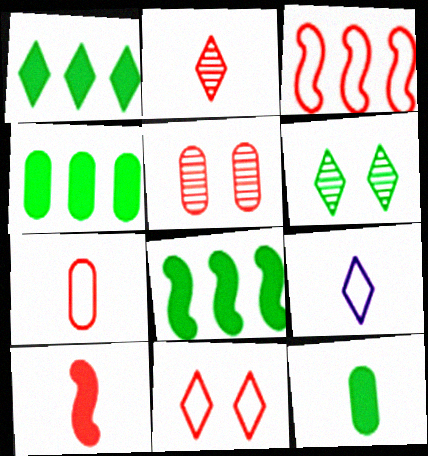[[1, 4, 8], 
[2, 7, 10], 
[3, 7, 11], 
[5, 8, 9]]